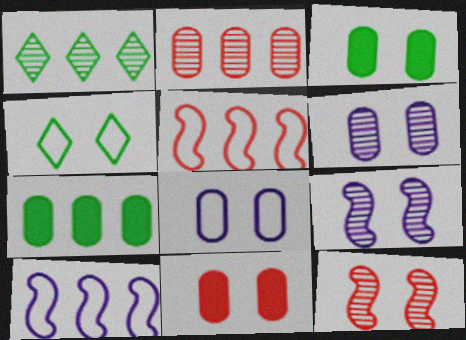[[4, 9, 11]]